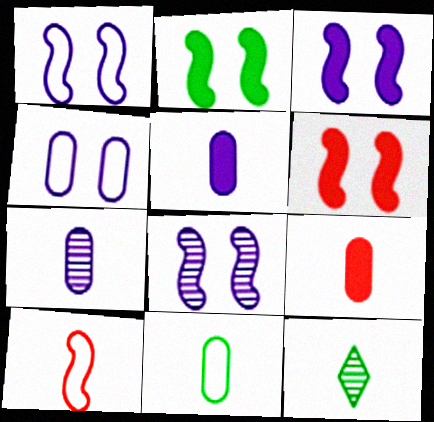[[1, 3, 8], 
[2, 3, 6], 
[5, 10, 12], 
[7, 9, 11]]